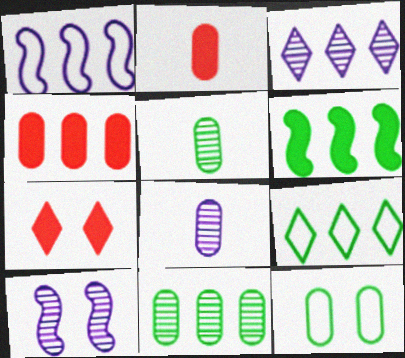[[1, 5, 7], 
[2, 9, 10], 
[3, 8, 10], 
[4, 8, 12], 
[6, 9, 11], 
[7, 10, 12]]